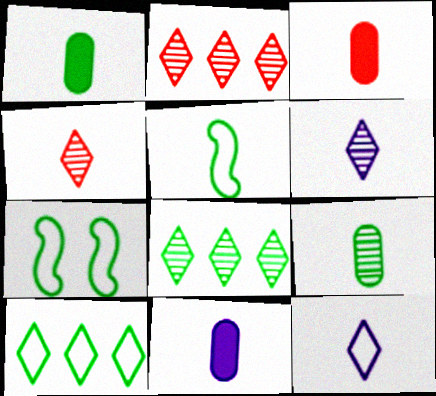[[1, 3, 11], 
[1, 7, 8], 
[2, 7, 11], 
[3, 5, 6], 
[4, 5, 11]]